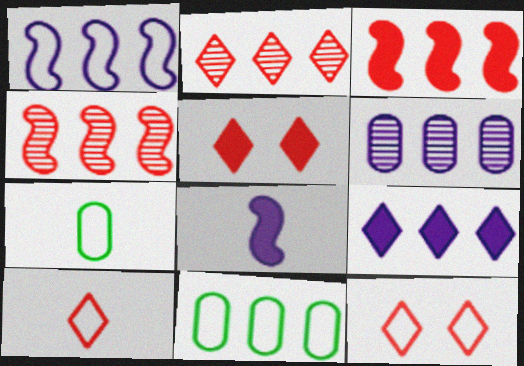[[1, 6, 9], 
[1, 7, 12], 
[2, 5, 10], 
[4, 9, 11]]